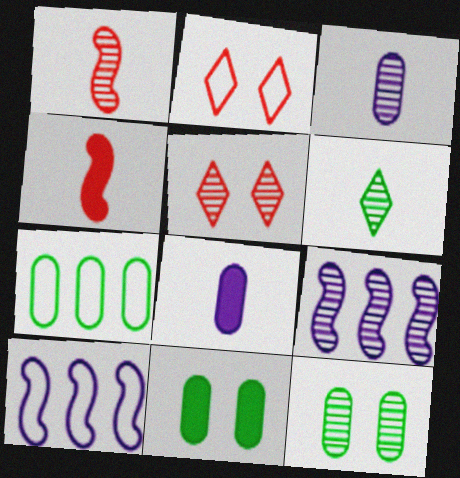[[1, 3, 6]]